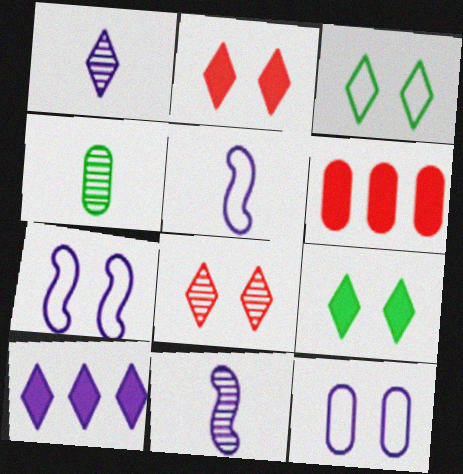[[3, 6, 11], 
[4, 6, 12], 
[10, 11, 12]]